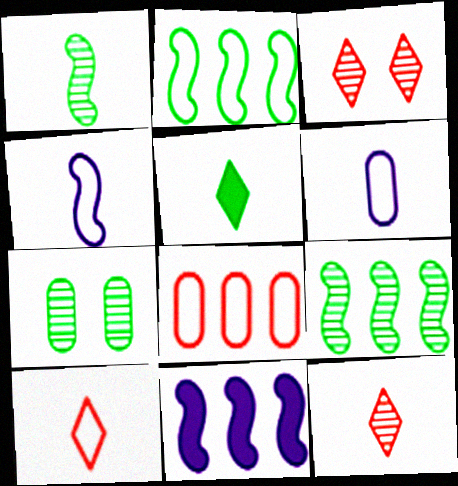[[2, 5, 7], 
[7, 10, 11]]